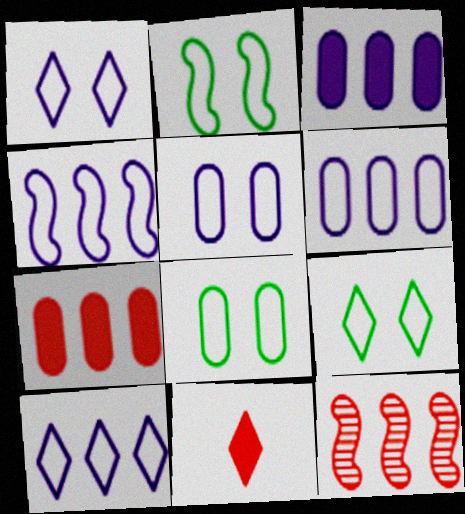[[2, 8, 9], 
[4, 6, 10]]